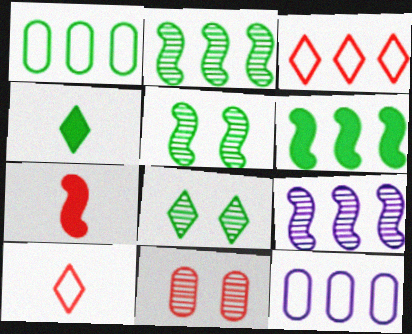[[1, 4, 5], 
[3, 7, 11], 
[7, 8, 12]]